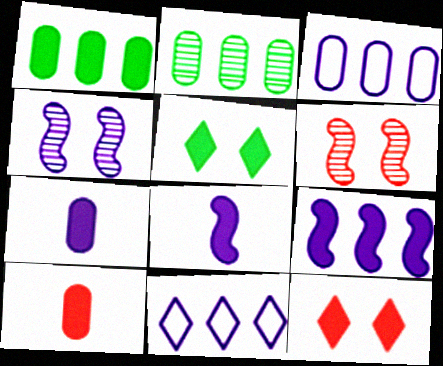[[1, 8, 12], 
[4, 7, 11], 
[5, 9, 10]]